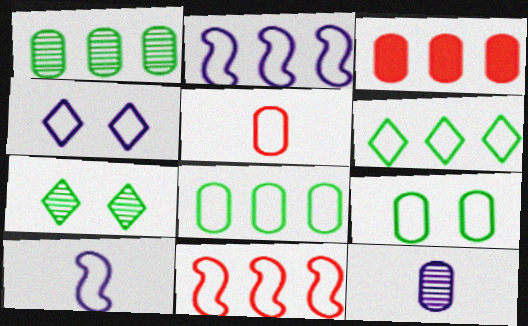[[3, 7, 10], 
[3, 9, 12]]